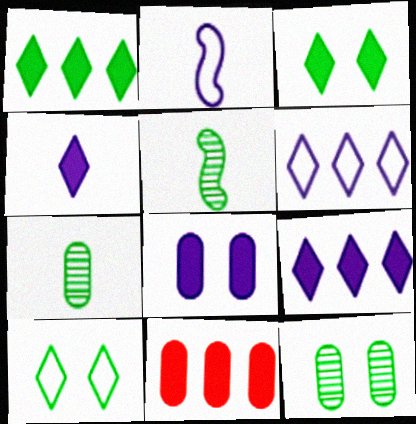[]